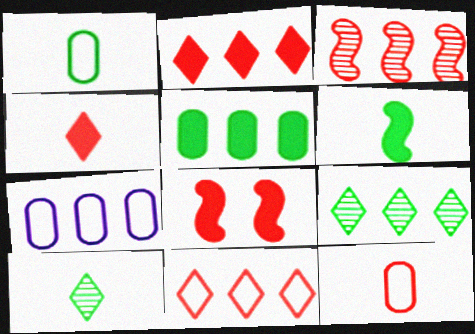[[1, 6, 10], 
[7, 8, 10]]